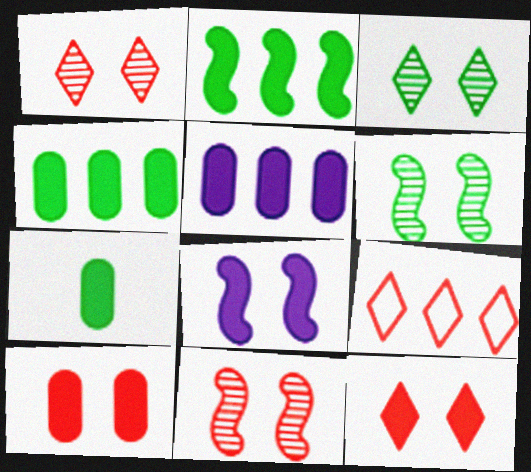[[5, 7, 10]]